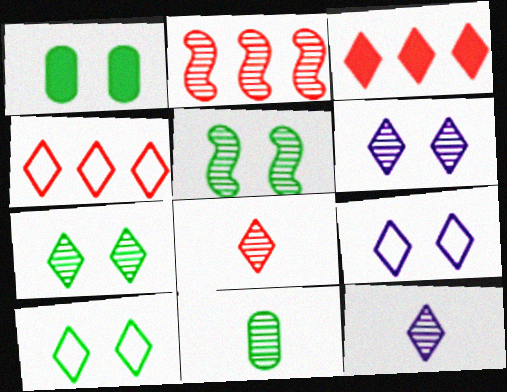[[1, 5, 10], 
[2, 6, 11], 
[3, 10, 12]]